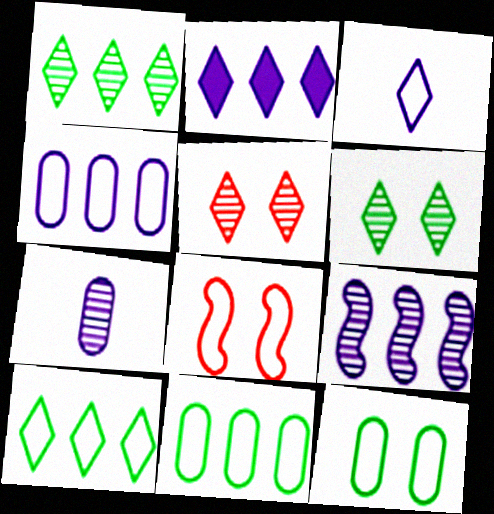[[2, 4, 9], 
[3, 8, 11]]